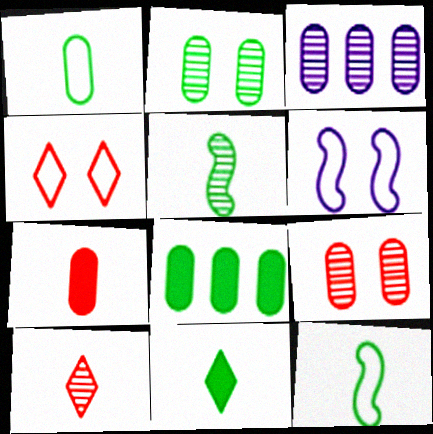[[1, 2, 8], 
[1, 5, 11], 
[6, 8, 10]]